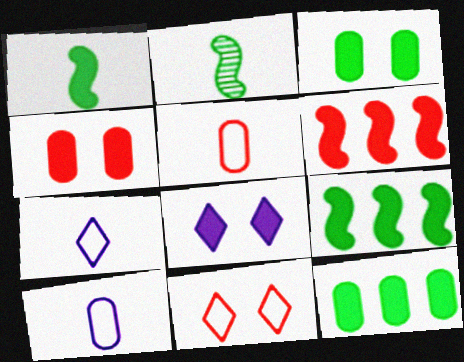[]